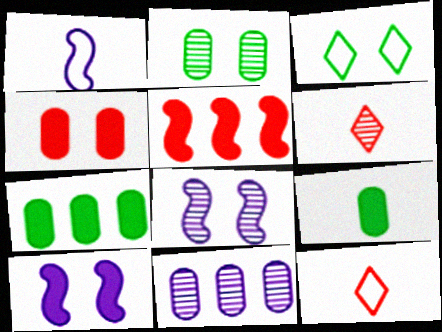[[1, 6, 9], 
[3, 4, 8], 
[7, 8, 12]]